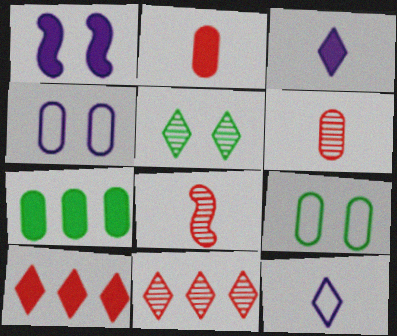[[4, 6, 7], 
[5, 10, 12]]